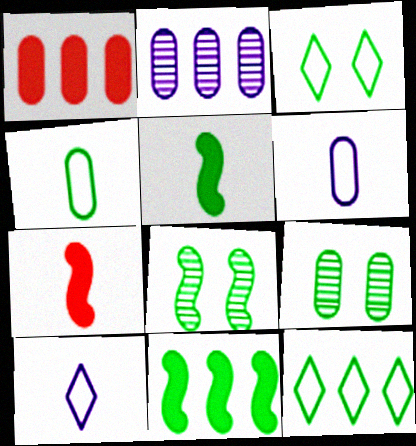[[1, 6, 9], 
[1, 8, 10], 
[2, 3, 7], 
[5, 9, 12]]